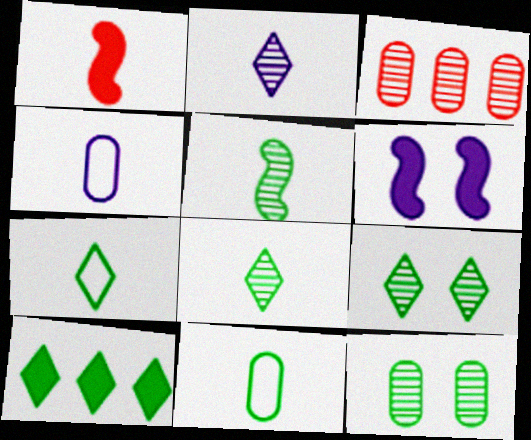[[1, 2, 11], 
[1, 4, 8], 
[3, 6, 7], 
[7, 9, 10]]